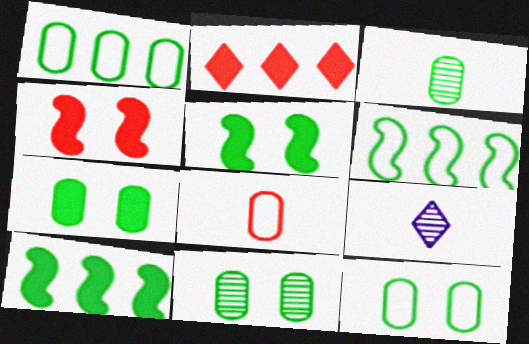[[1, 3, 7], 
[1, 4, 9], 
[7, 11, 12]]